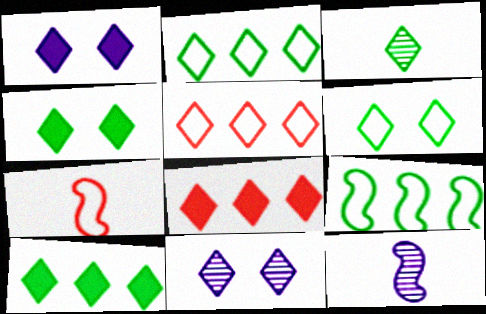[[1, 3, 5], 
[2, 3, 4], 
[3, 6, 10]]